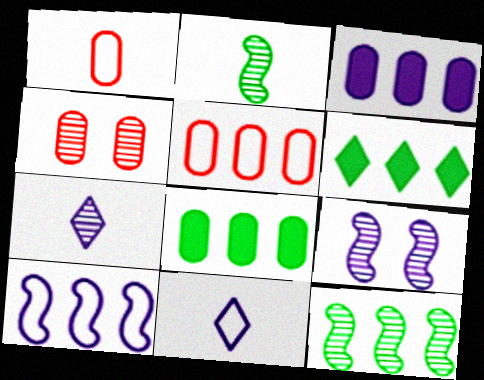[[1, 6, 9], 
[3, 9, 11], 
[4, 7, 12]]